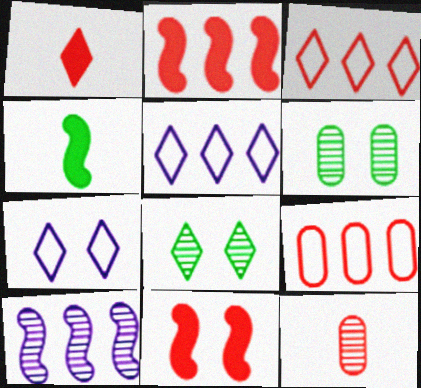[[1, 5, 8], 
[3, 11, 12], 
[6, 7, 11], 
[8, 10, 12]]